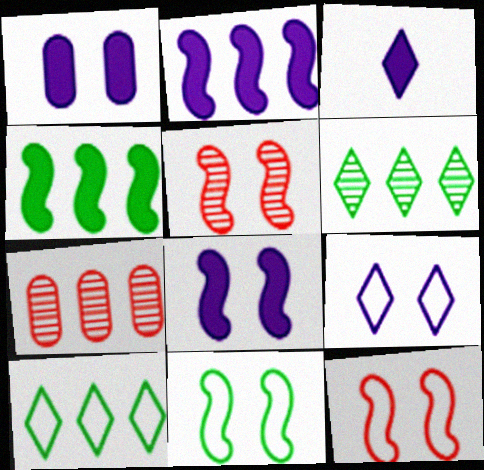[[1, 2, 3], 
[2, 7, 10], 
[3, 7, 11], 
[5, 8, 11]]